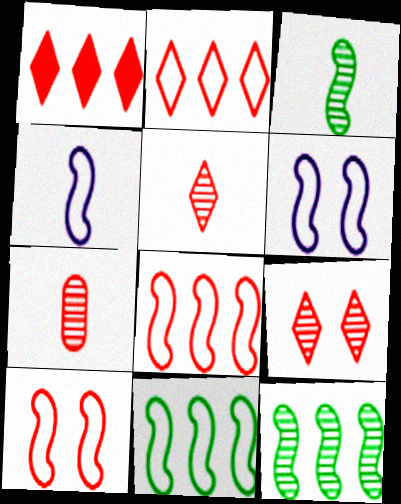[[1, 7, 10], 
[4, 10, 11]]